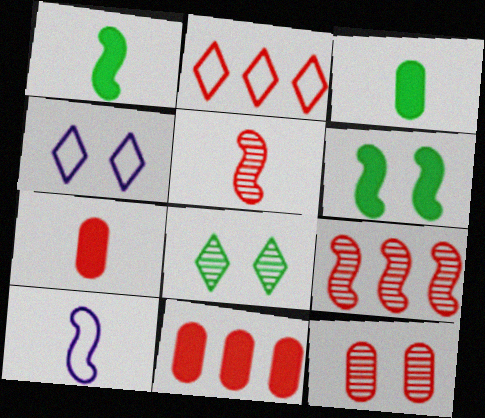[[1, 5, 10], 
[2, 9, 11], 
[3, 4, 9], 
[4, 6, 12], 
[6, 9, 10], 
[8, 10, 11]]